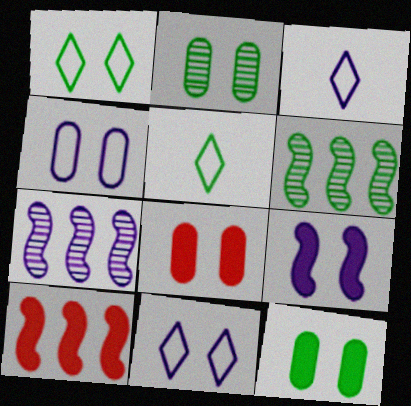[[2, 3, 10], 
[2, 4, 8], 
[3, 6, 8], 
[5, 6, 12], 
[5, 7, 8]]